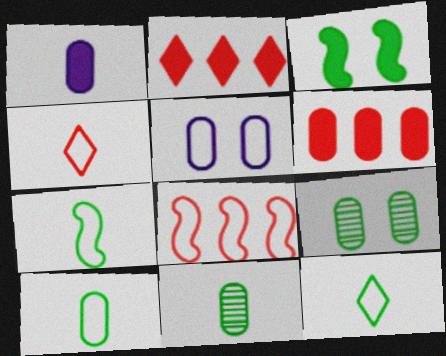[[1, 2, 3], 
[5, 6, 11], 
[5, 8, 12], 
[7, 10, 12]]